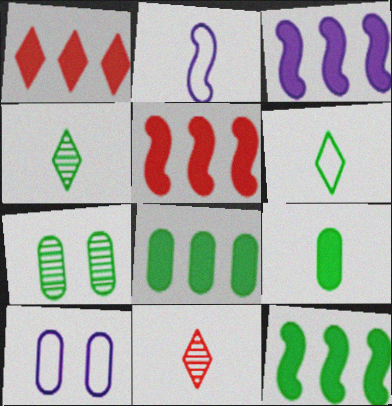[[1, 2, 7], 
[1, 3, 8], 
[2, 9, 11], 
[3, 5, 12], 
[4, 5, 10], 
[6, 7, 12], 
[10, 11, 12]]